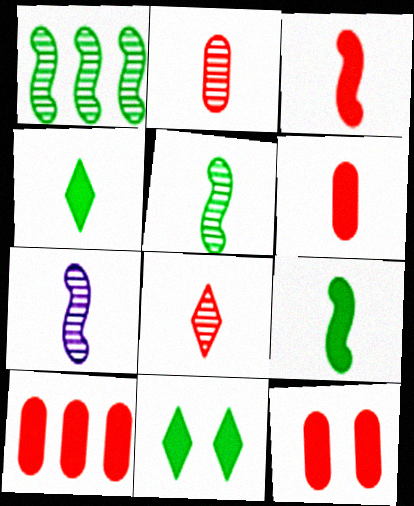[[6, 10, 12]]